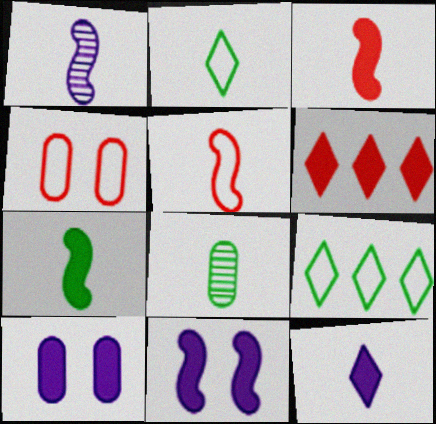[[1, 5, 7], 
[2, 7, 8], 
[5, 8, 12], 
[6, 7, 10]]